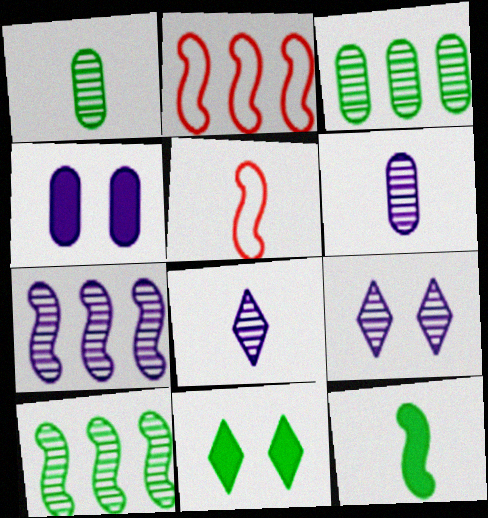[[2, 6, 11], 
[6, 7, 9]]